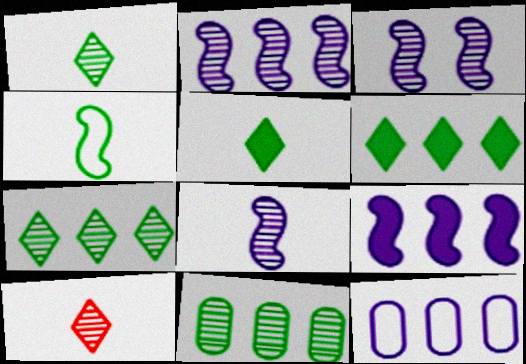[[2, 3, 8], 
[3, 10, 11]]